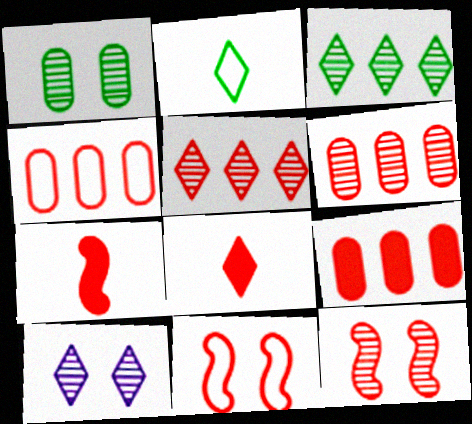[[1, 10, 12], 
[4, 6, 9], 
[4, 8, 12], 
[6, 8, 11]]